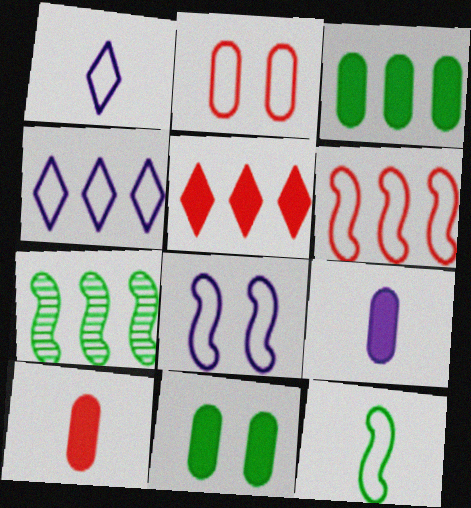[[2, 4, 12], 
[6, 8, 12]]